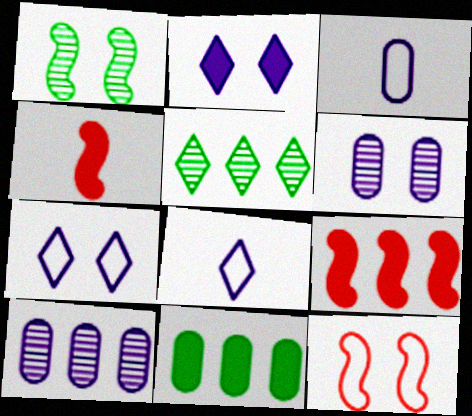[[2, 4, 11]]